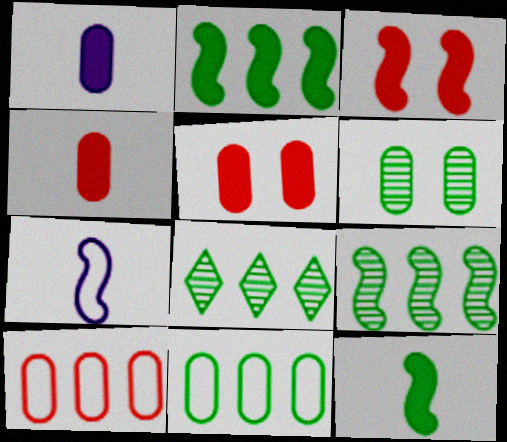[[1, 6, 10], 
[2, 8, 11], 
[3, 7, 9], 
[5, 7, 8]]